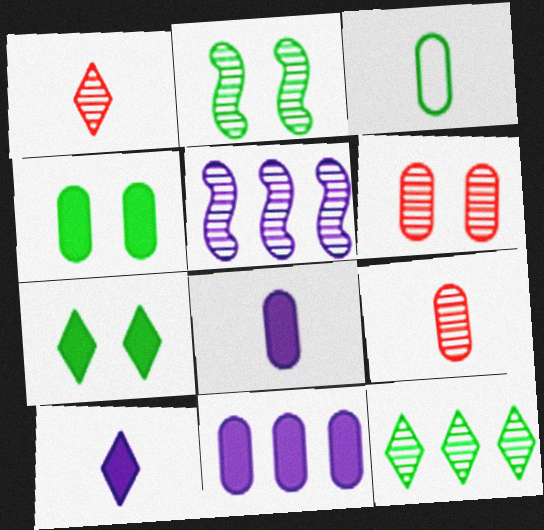[[3, 6, 11], 
[3, 8, 9]]